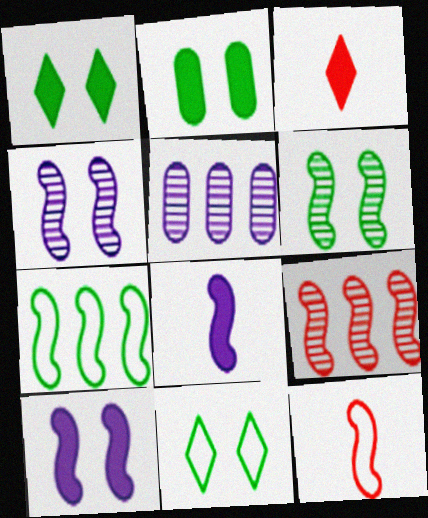[[1, 5, 12], 
[2, 6, 11]]